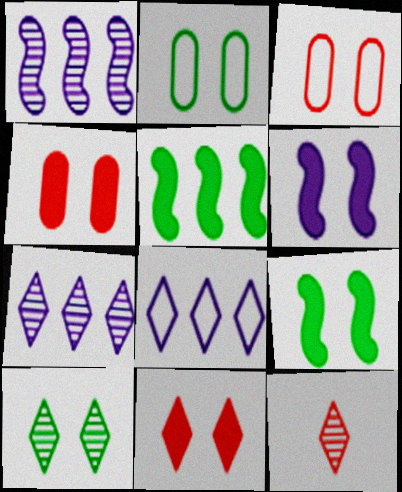[[2, 9, 10], 
[3, 6, 10], 
[7, 10, 12]]